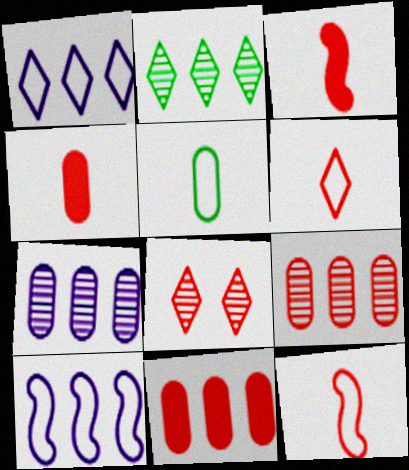[[2, 10, 11], 
[8, 11, 12]]